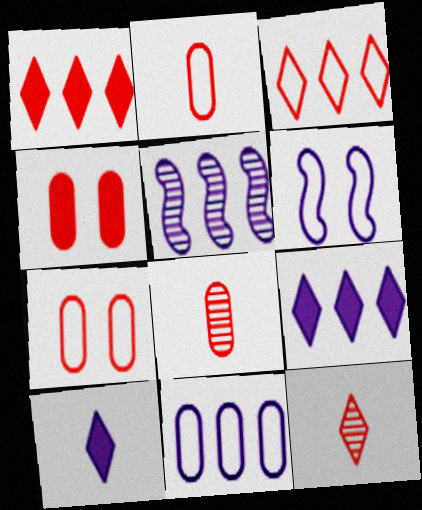[[5, 9, 11]]